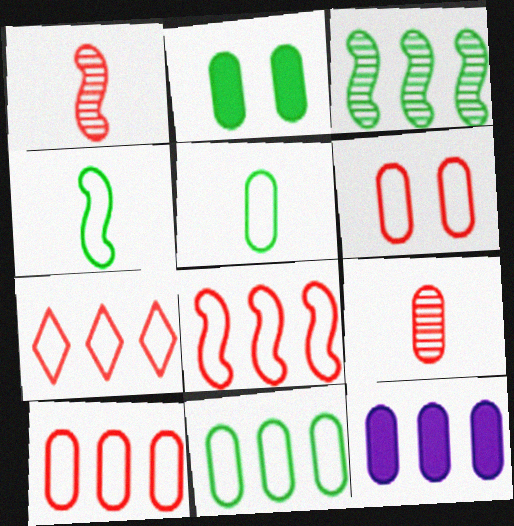[[3, 7, 12], 
[7, 8, 10]]